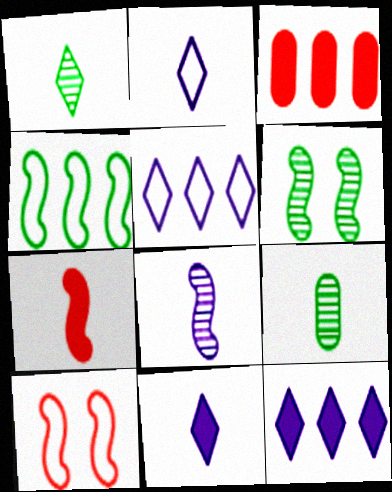[[2, 3, 6], 
[2, 7, 9], 
[9, 10, 12]]